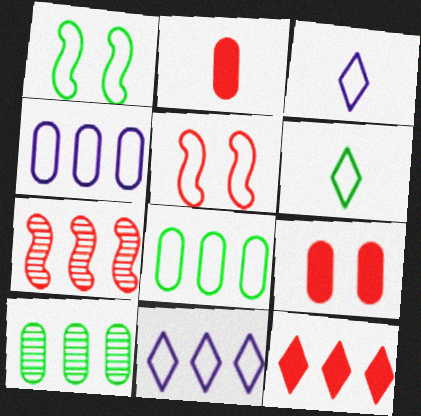[[1, 6, 8], 
[3, 5, 8], 
[4, 5, 6]]